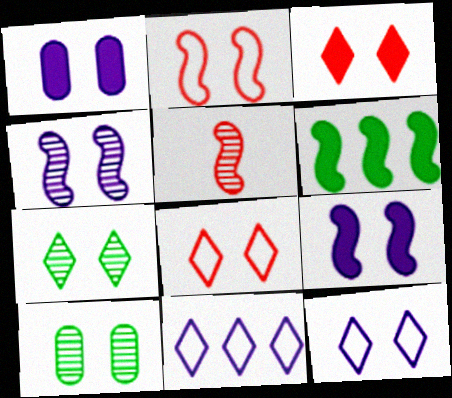[[1, 2, 7], 
[1, 4, 12], 
[3, 7, 12], 
[8, 9, 10]]